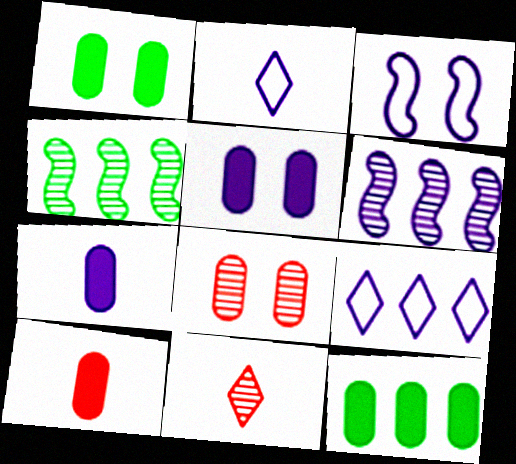[[2, 5, 6], 
[3, 11, 12], 
[5, 10, 12]]